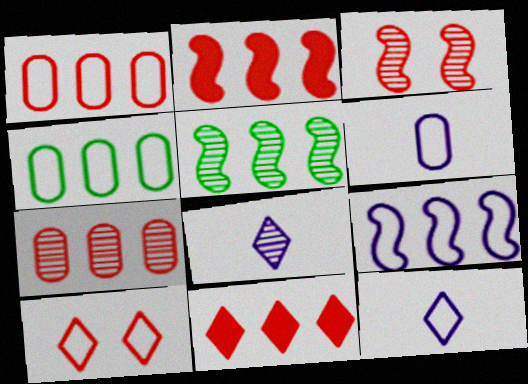[[2, 5, 9]]